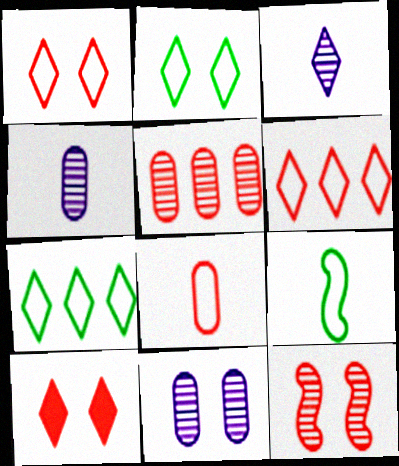[[3, 7, 10]]